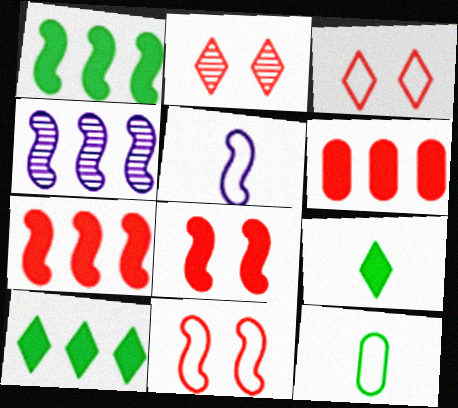[]